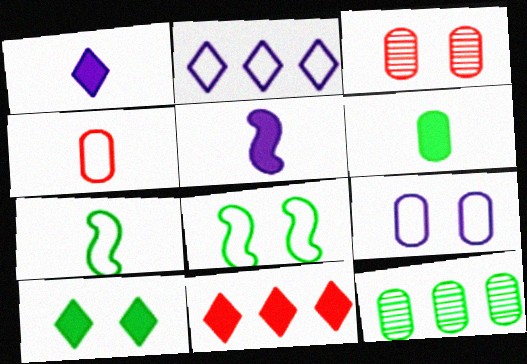[[1, 10, 11], 
[2, 4, 8], 
[7, 10, 12]]